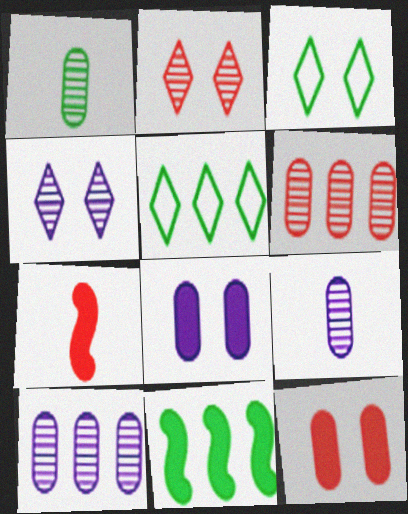[[1, 3, 11], 
[3, 7, 10]]